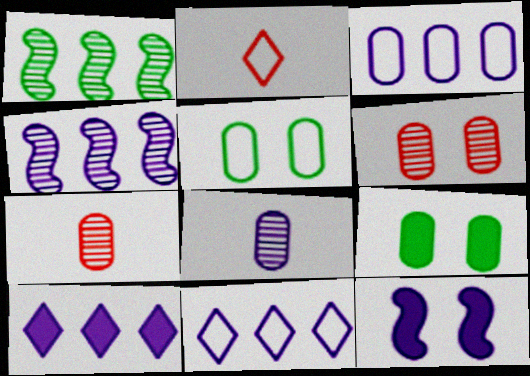[[2, 4, 9], 
[3, 4, 10], 
[3, 7, 9], 
[8, 11, 12]]